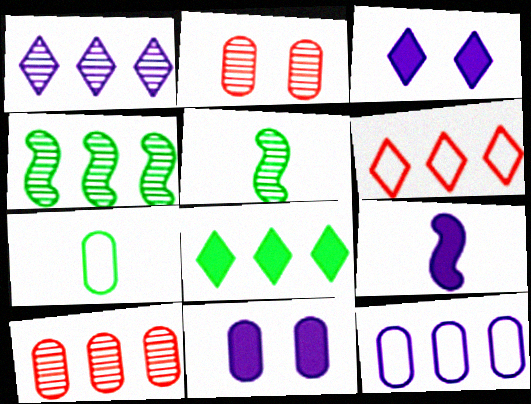[[1, 2, 5], 
[1, 4, 10], 
[1, 6, 8], 
[5, 6, 11], 
[7, 10, 11]]